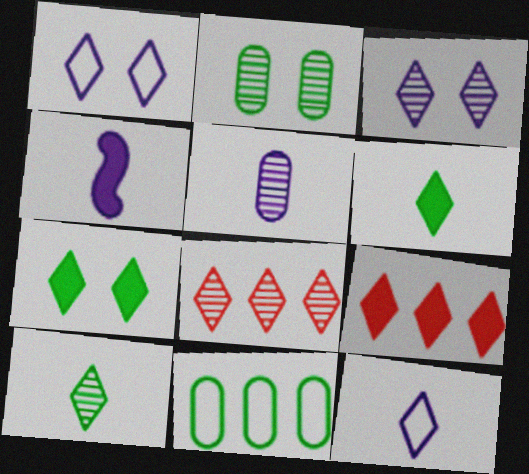[[1, 6, 8], 
[1, 9, 10], 
[3, 8, 10], 
[4, 5, 12], 
[7, 8, 12]]